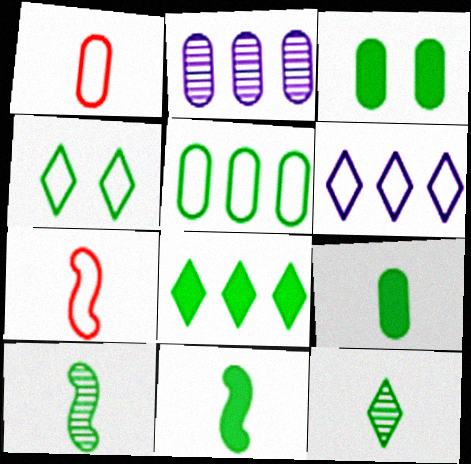[[1, 2, 3], 
[3, 8, 11], 
[4, 8, 12]]